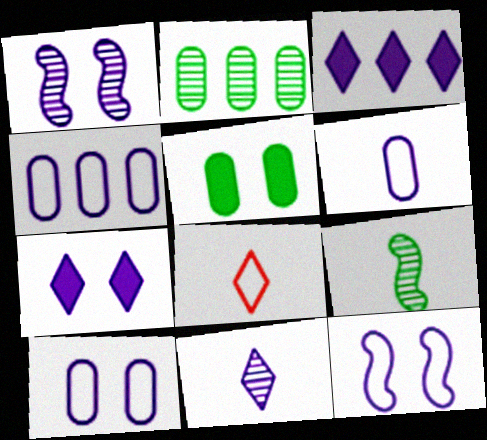[[1, 3, 6], 
[1, 7, 10], 
[4, 6, 10]]